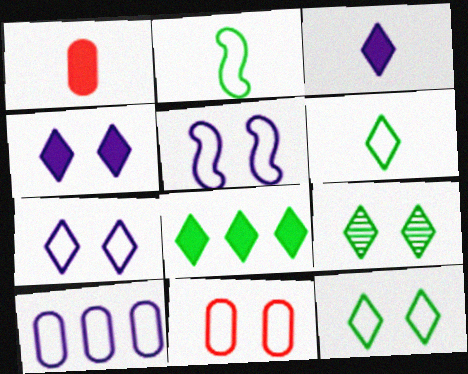[[5, 11, 12], 
[6, 8, 9]]